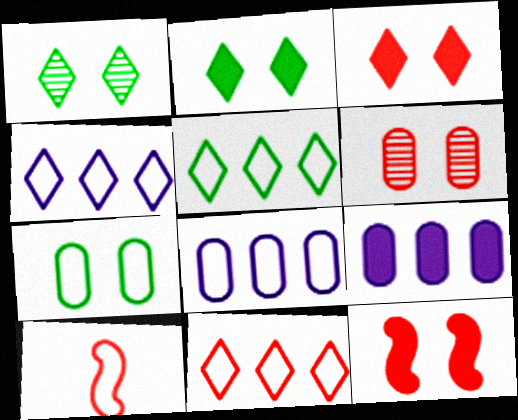[[1, 9, 10], 
[4, 5, 11], 
[4, 7, 10]]